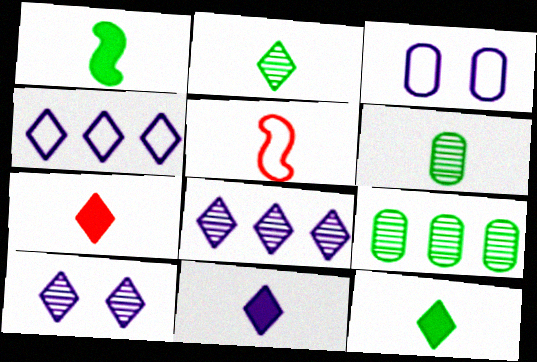[[4, 10, 11], 
[5, 6, 11], 
[7, 11, 12]]